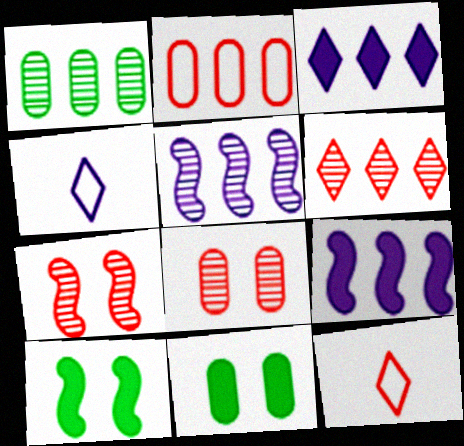[[1, 5, 6], 
[5, 11, 12]]